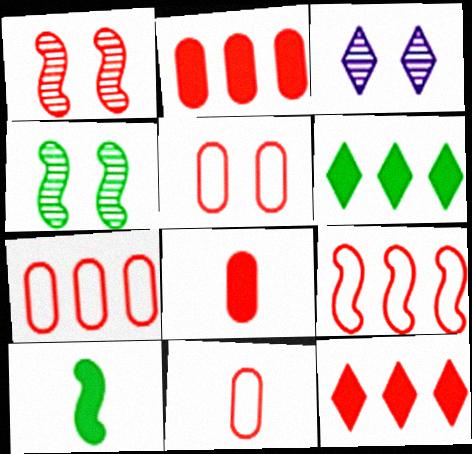[[1, 11, 12], 
[3, 7, 10], 
[5, 7, 11]]